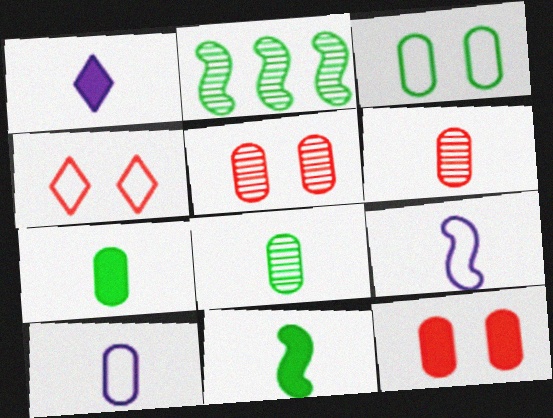[[6, 7, 10]]